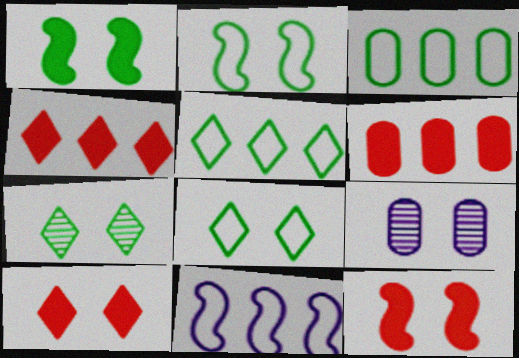[[2, 9, 10], 
[8, 9, 12]]